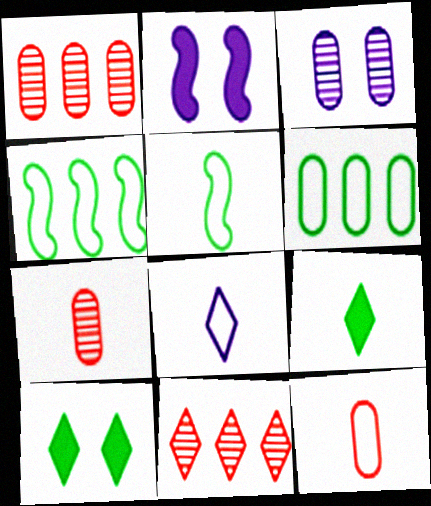[[5, 8, 12], 
[8, 10, 11]]